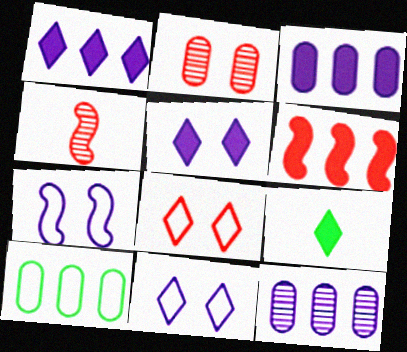[[4, 5, 10]]